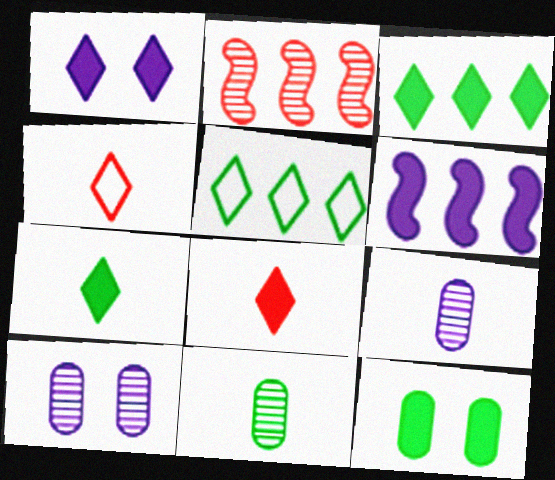[[1, 3, 8], 
[6, 8, 12]]